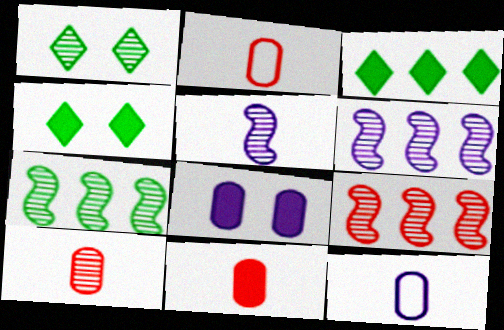[[1, 6, 10], 
[2, 4, 6], 
[2, 10, 11], 
[4, 9, 12], 
[6, 7, 9]]